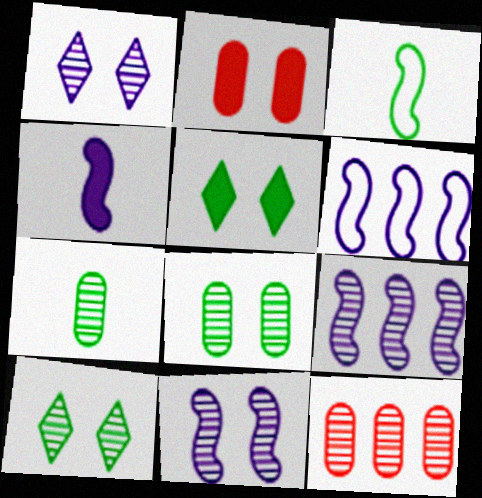[[4, 6, 11]]